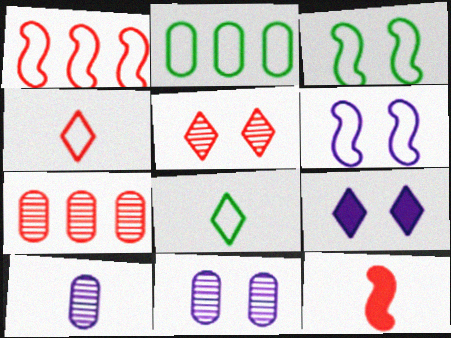[[2, 3, 8], 
[2, 4, 6], 
[6, 9, 11], 
[8, 10, 12]]